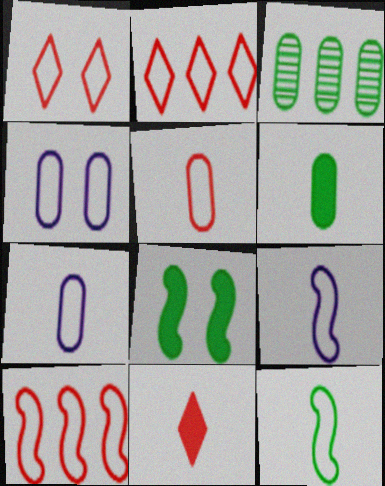[[1, 5, 10], 
[2, 4, 12]]